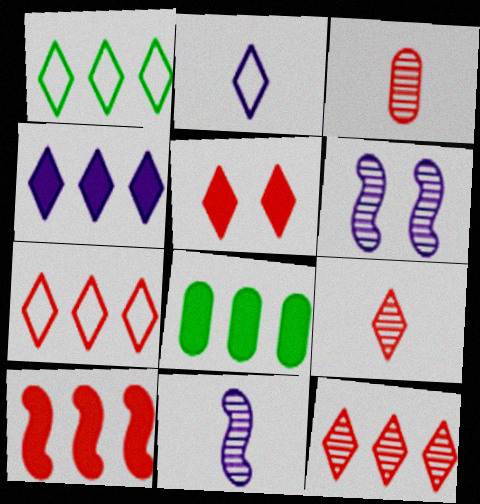[[1, 4, 12], 
[4, 8, 10], 
[5, 7, 9]]